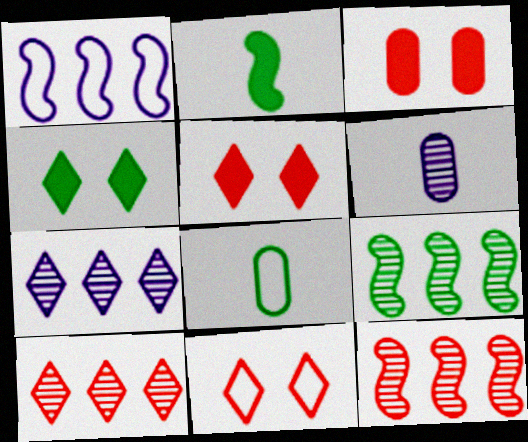[[1, 8, 11], 
[4, 8, 9]]